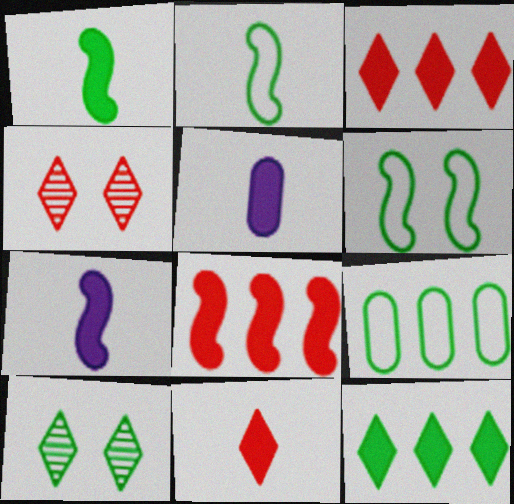[[1, 5, 11], 
[1, 9, 10], 
[4, 7, 9]]